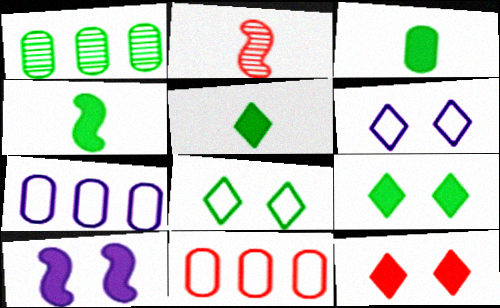[[1, 4, 8], 
[2, 7, 9], 
[2, 11, 12], 
[3, 4, 5]]